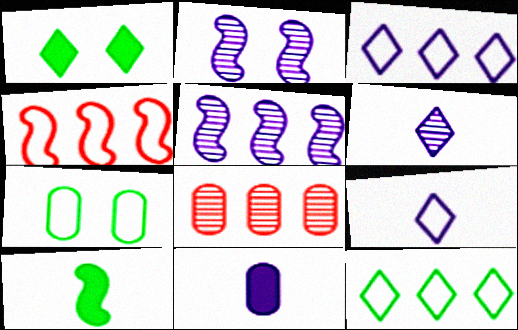[[2, 3, 11], 
[2, 4, 10], 
[4, 7, 9], 
[7, 8, 11]]